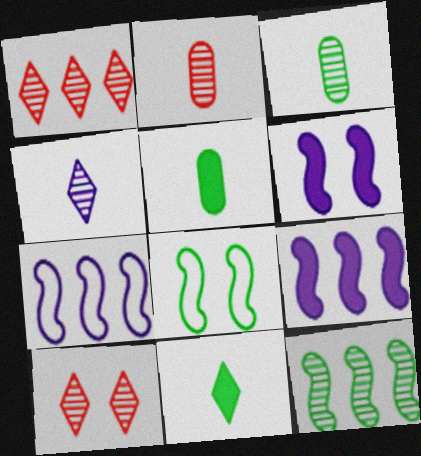[[5, 7, 10]]